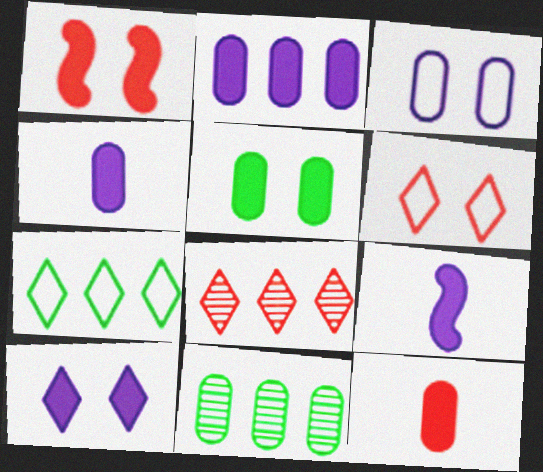[[1, 5, 10], 
[2, 5, 12], 
[2, 9, 10], 
[3, 11, 12], 
[6, 9, 11]]